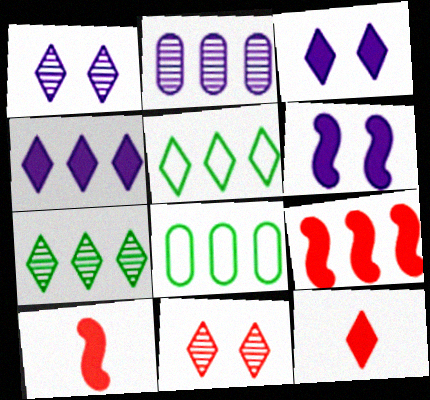[[1, 5, 12], 
[1, 8, 10], 
[2, 5, 9]]